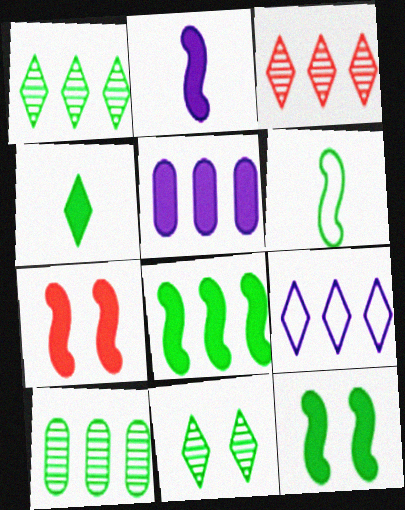[[2, 7, 8], 
[4, 5, 7]]